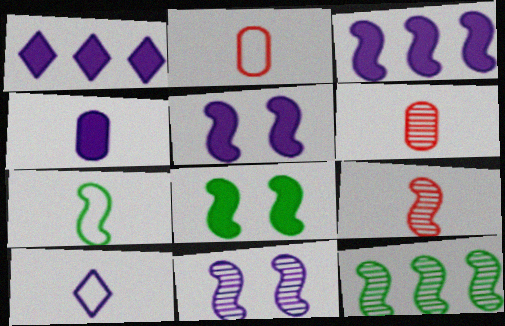[[1, 4, 5], 
[2, 7, 10], 
[7, 8, 12], 
[9, 11, 12]]